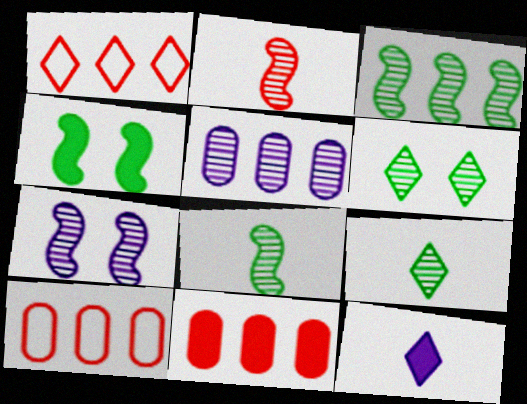[[1, 6, 12], 
[2, 3, 7], 
[2, 5, 6], 
[4, 11, 12]]